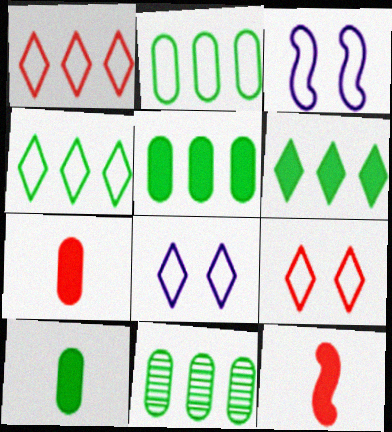[[2, 5, 11], 
[8, 11, 12]]